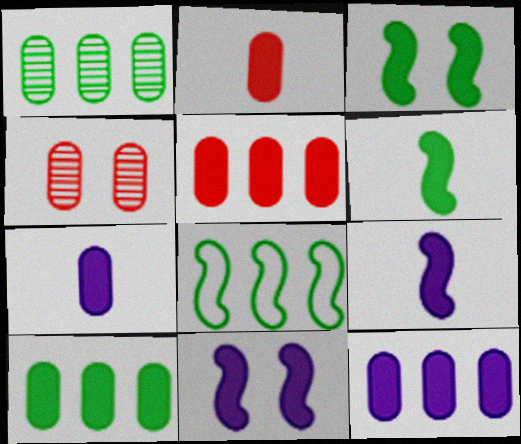[[5, 10, 12]]